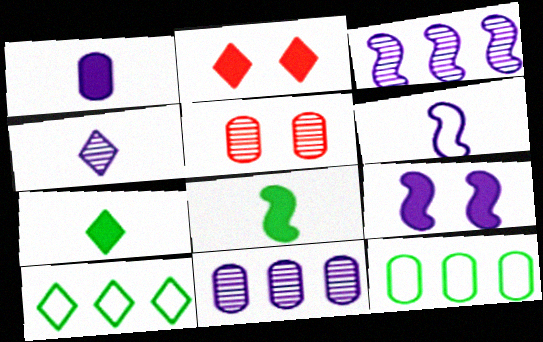[[1, 4, 6], 
[1, 5, 12], 
[2, 4, 10], 
[3, 6, 9]]